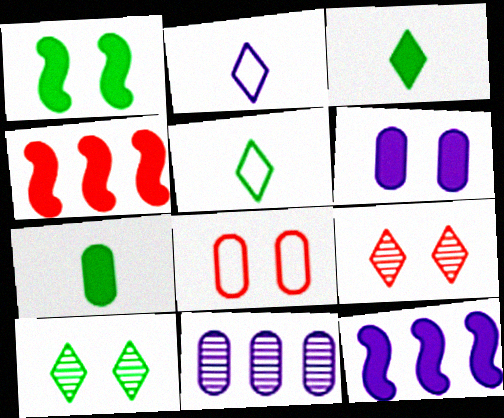[[3, 4, 6], 
[7, 8, 11]]